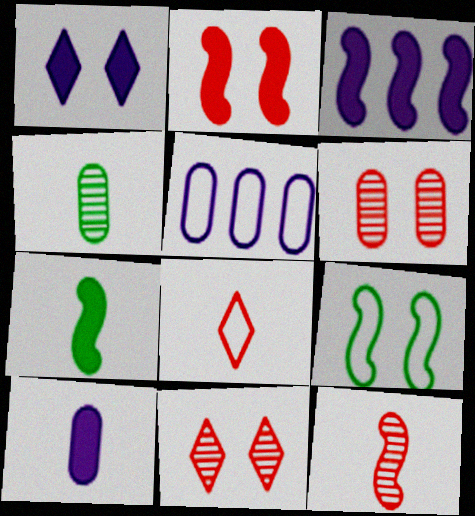[[1, 3, 10], 
[1, 6, 9], 
[2, 3, 7], 
[3, 9, 12], 
[5, 7, 11], 
[5, 8, 9]]